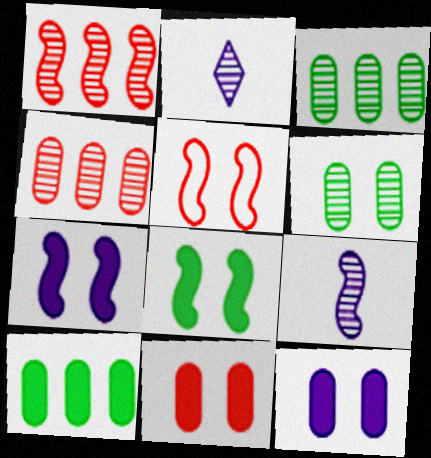[[1, 2, 6], 
[2, 5, 10]]